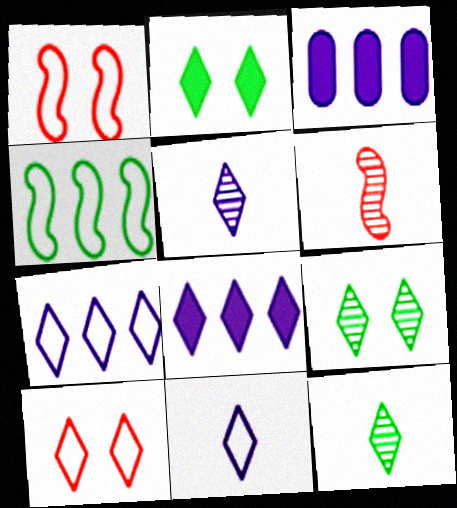[[1, 3, 12], 
[8, 10, 12]]